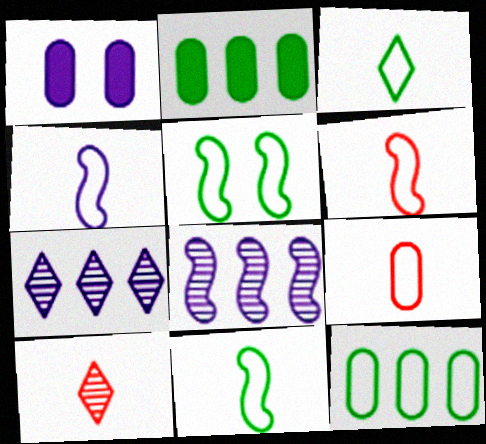[[1, 4, 7], 
[3, 4, 9], 
[3, 5, 12], 
[4, 6, 11]]